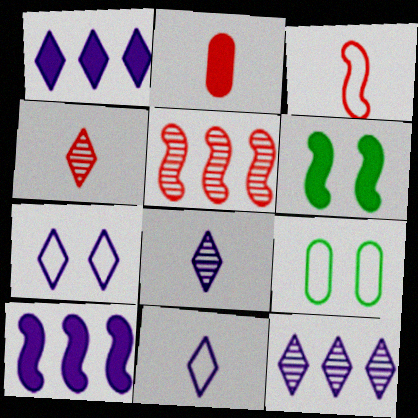[[1, 2, 6], 
[1, 7, 8], 
[2, 3, 4], 
[4, 9, 10]]